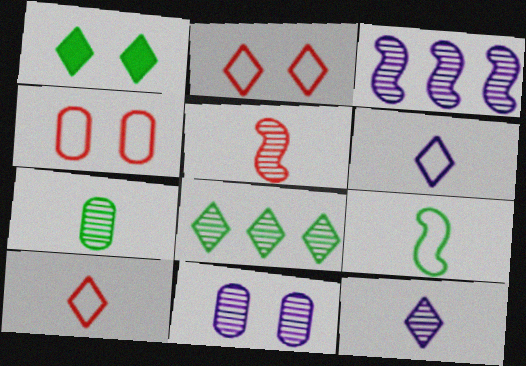[[3, 11, 12], 
[5, 7, 12], 
[5, 8, 11]]